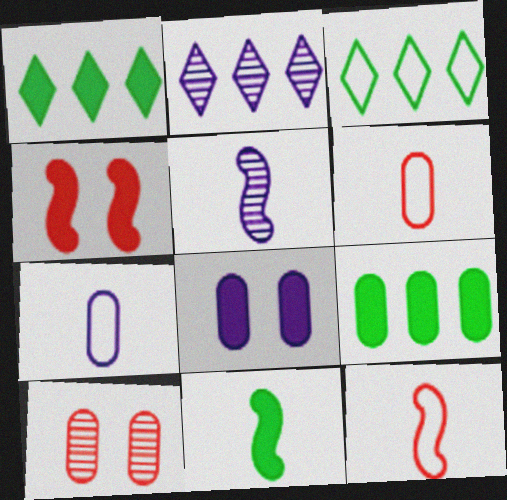[[5, 11, 12], 
[7, 9, 10]]